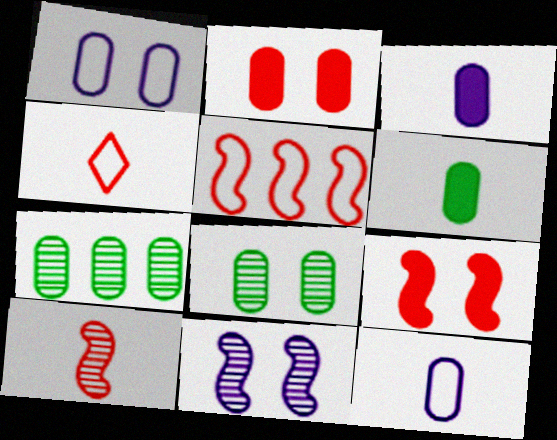[[1, 2, 8], 
[2, 7, 12], 
[5, 9, 10]]